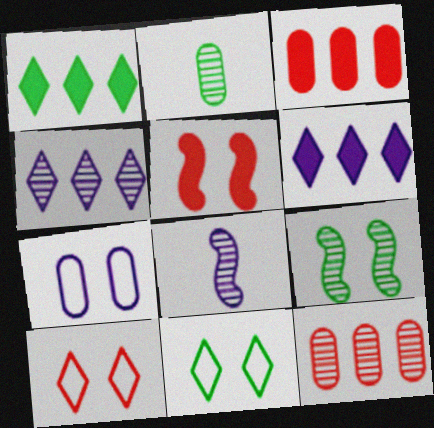[[2, 3, 7], 
[3, 8, 11], 
[6, 7, 8]]